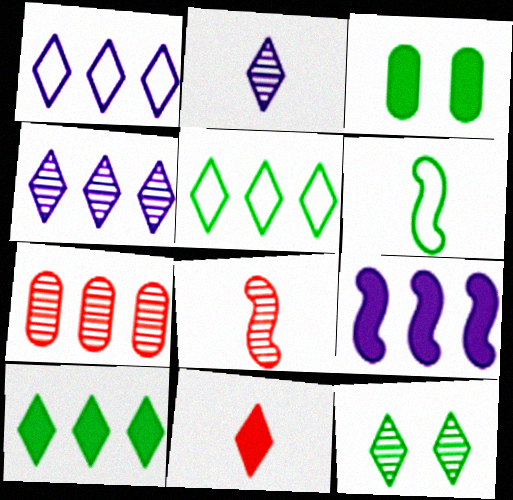[[1, 3, 8], 
[1, 11, 12], 
[3, 9, 11], 
[5, 7, 9]]